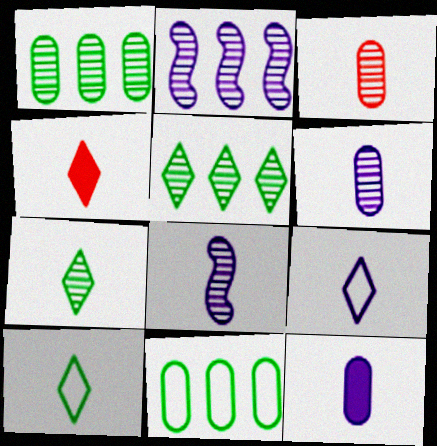[[3, 7, 8], 
[4, 7, 9], 
[8, 9, 12]]